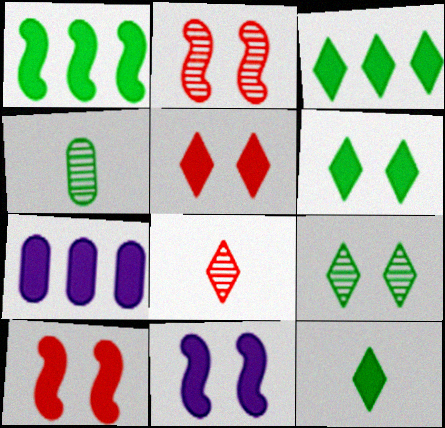[[3, 6, 12], 
[7, 10, 12]]